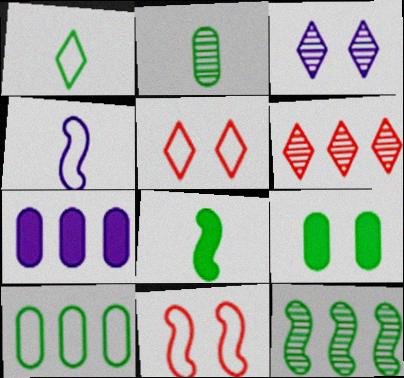[[1, 2, 8], 
[1, 9, 12], 
[2, 9, 10], 
[3, 4, 7], 
[3, 9, 11], 
[4, 5, 10], 
[4, 6, 9]]